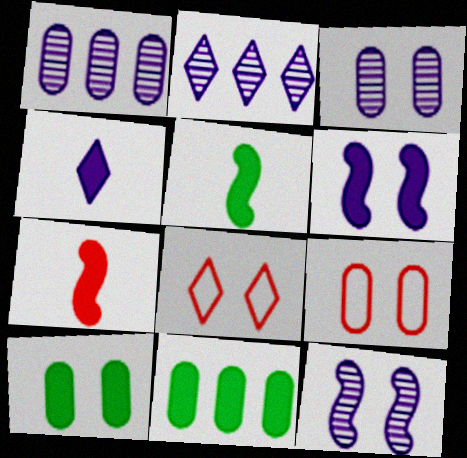[[1, 5, 8], 
[2, 5, 9], 
[3, 9, 10], 
[8, 10, 12]]